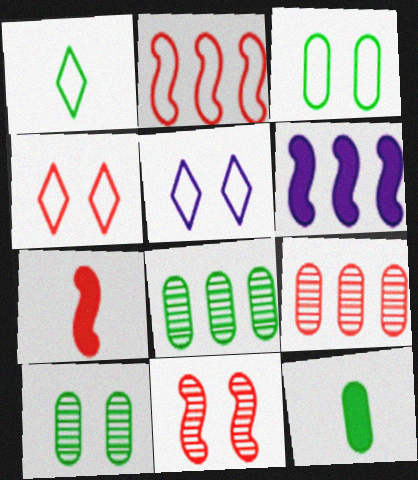[[2, 7, 11], 
[3, 8, 12], 
[4, 7, 9], 
[5, 7, 8]]